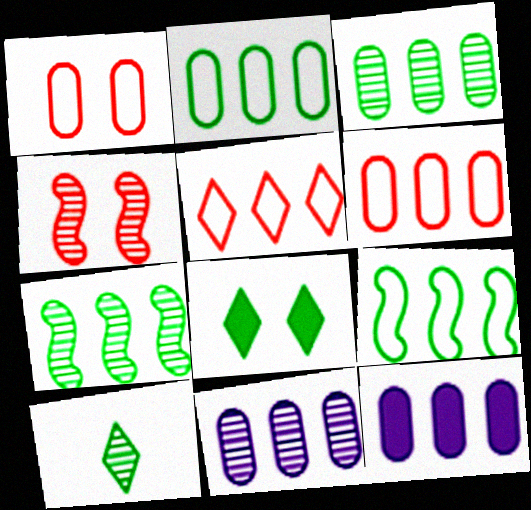[[3, 6, 12], 
[4, 10, 11], 
[5, 7, 12]]